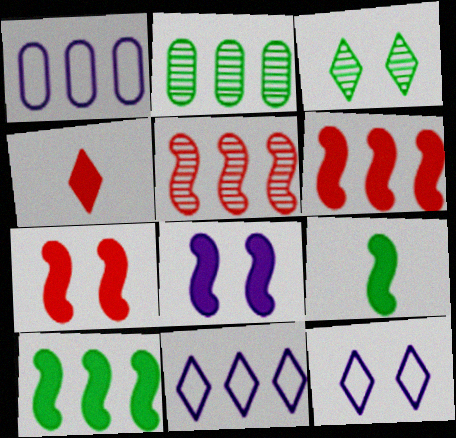[[2, 6, 11], 
[3, 4, 11], 
[6, 8, 9]]